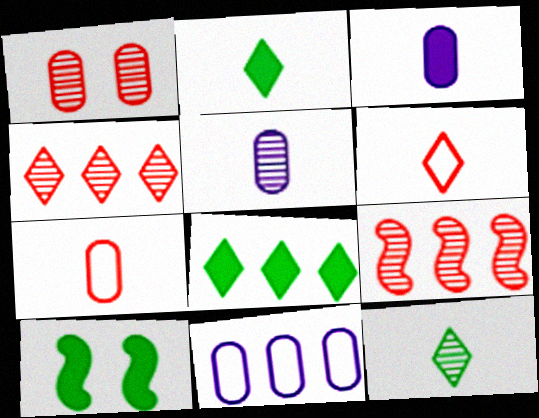[[8, 9, 11]]